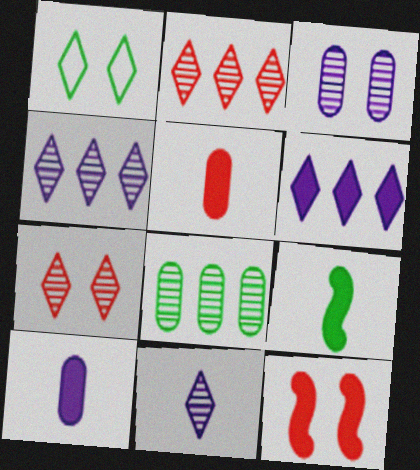[[1, 3, 12], 
[1, 8, 9]]